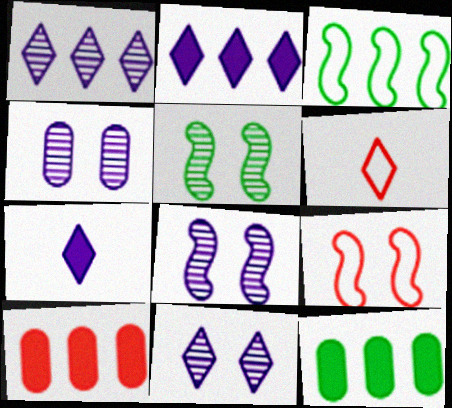[[1, 3, 10], 
[4, 8, 11], 
[6, 8, 12]]